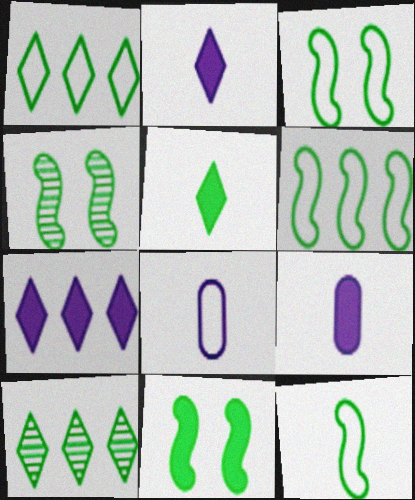[[3, 4, 11], 
[3, 6, 12]]